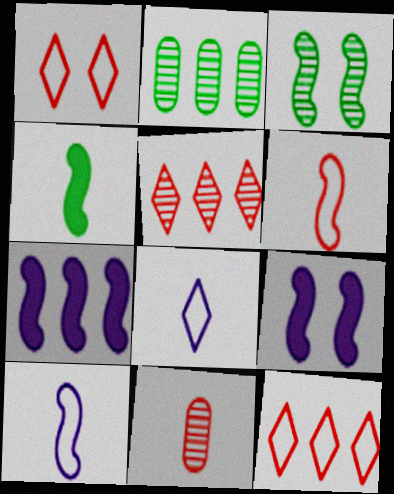[[2, 7, 12], 
[3, 6, 7], 
[4, 8, 11]]